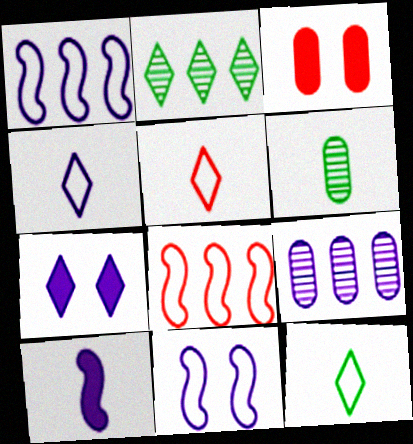[[2, 5, 7], 
[4, 5, 12], 
[5, 6, 10], 
[6, 7, 8]]